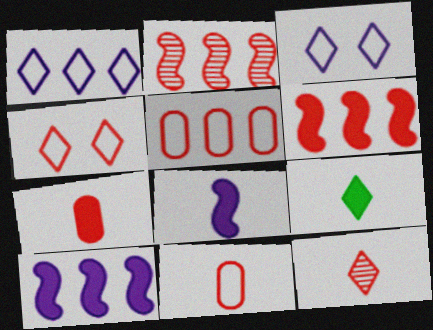[[2, 4, 7], 
[7, 8, 9]]